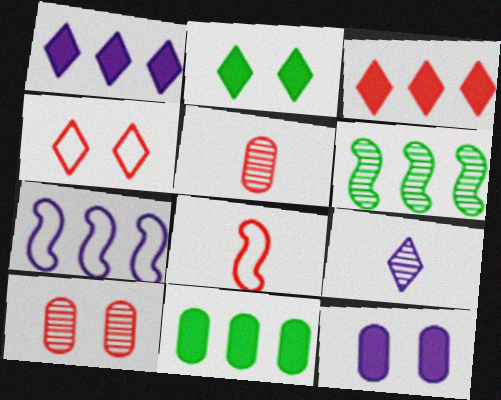[[2, 5, 7], 
[3, 8, 10], 
[6, 9, 10], 
[7, 9, 12]]